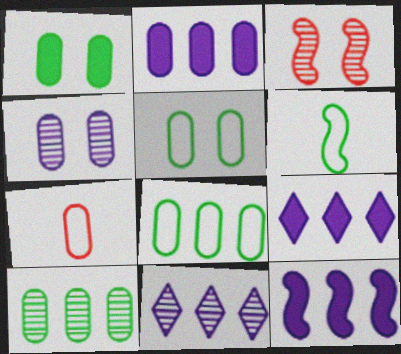[[2, 9, 12], 
[3, 6, 12]]